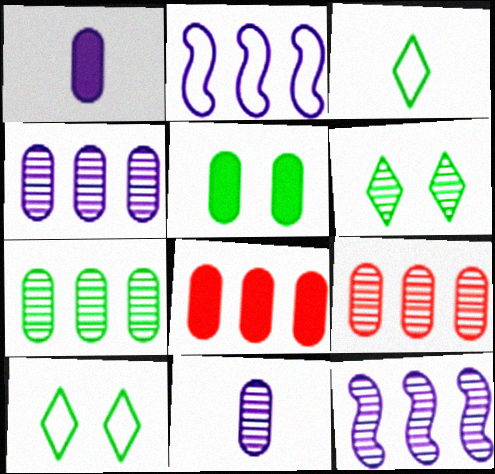[[1, 5, 8], 
[4, 7, 9]]